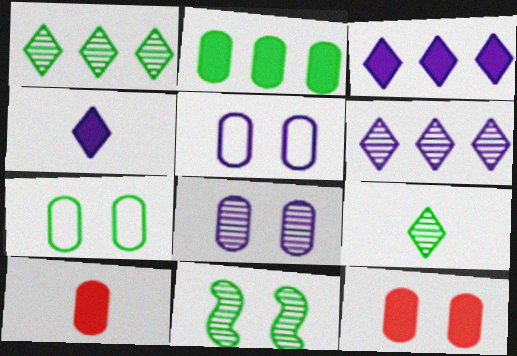[[7, 8, 12]]